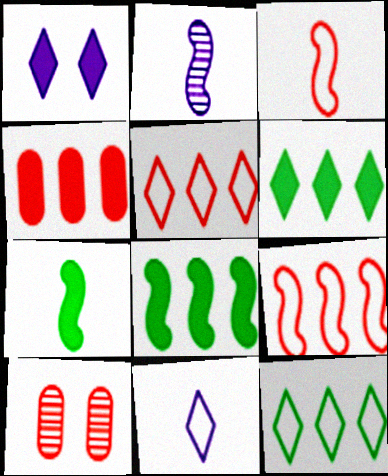[[1, 4, 7], 
[2, 3, 7], 
[8, 10, 11]]